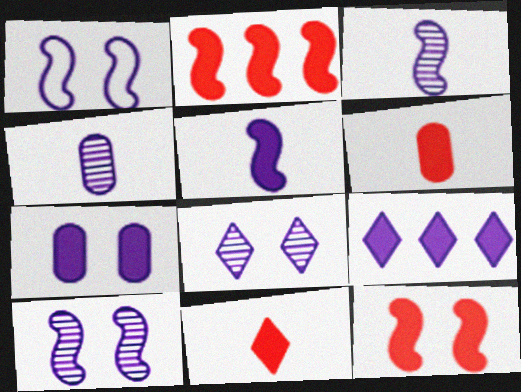[[1, 4, 9], 
[1, 7, 8], 
[5, 7, 9]]